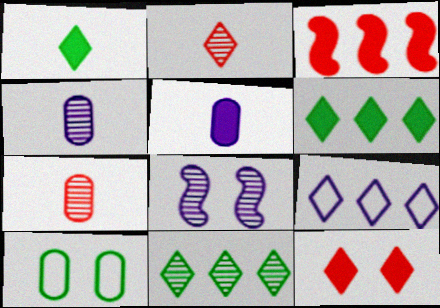[[5, 8, 9], 
[7, 8, 11], 
[8, 10, 12]]